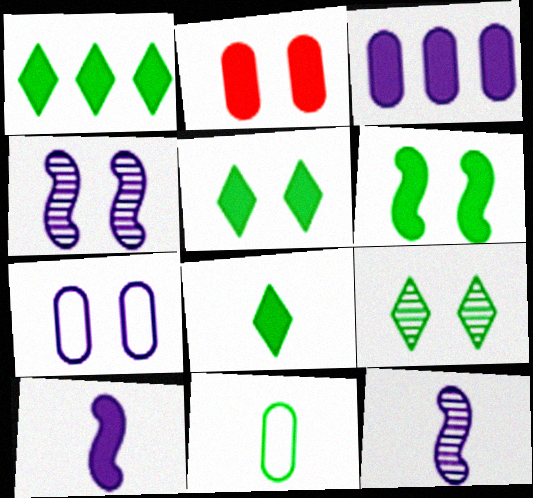[[1, 2, 10], 
[1, 5, 8]]